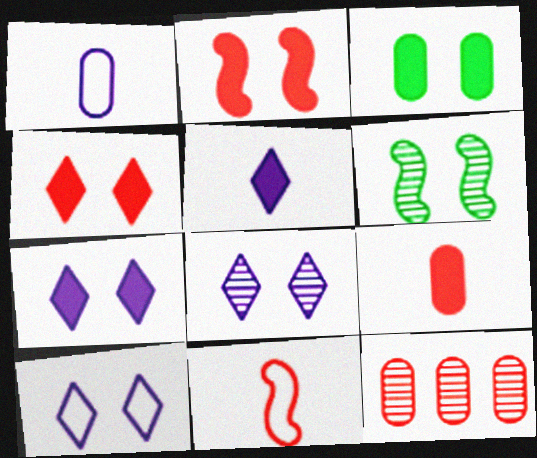[[1, 3, 12], 
[2, 3, 7], 
[4, 11, 12], 
[7, 8, 10]]